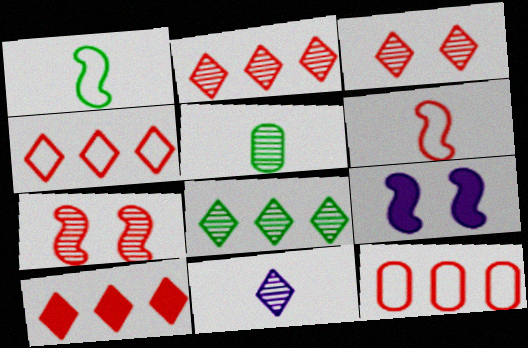[[2, 4, 10], 
[3, 8, 11], 
[4, 5, 9]]